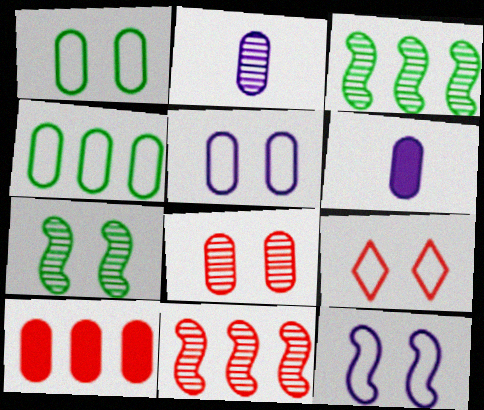[[1, 2, 10], 
[1, 9, 12], 
[3, 6, 9], 
[4, 6, 8]]